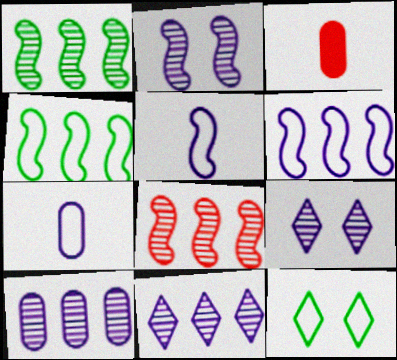[[3, 4, 9]]